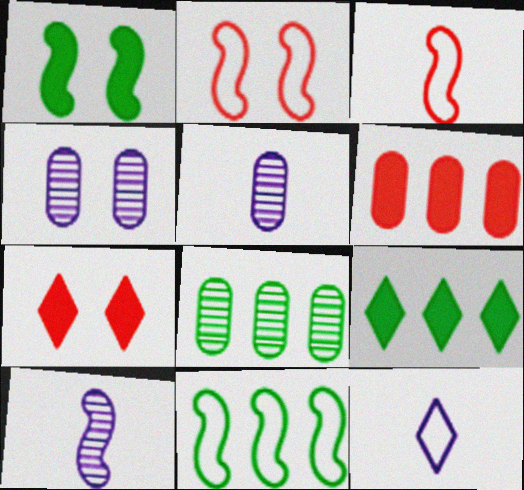[[2, 5, 9], 
[3, 4, 9], 
[5, 7, 11], 
[8, 9, 11]]